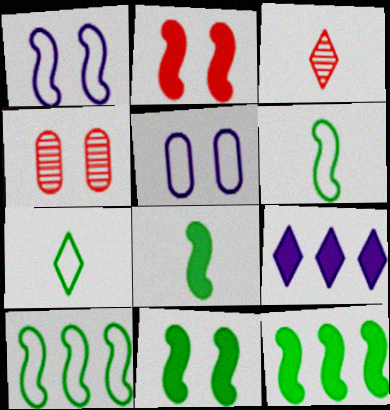[[3, 5, 12], 
[4, 6, 9], 
[8, 11, 12]]